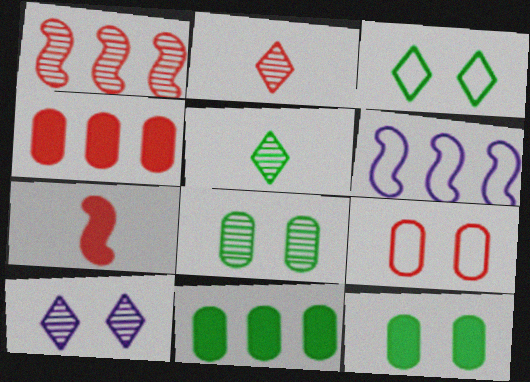[[2, 6, 12]]